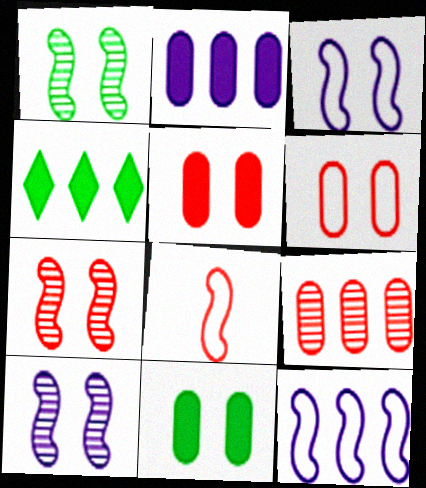[[1, 7, 10], 
[4, 9, 12]]